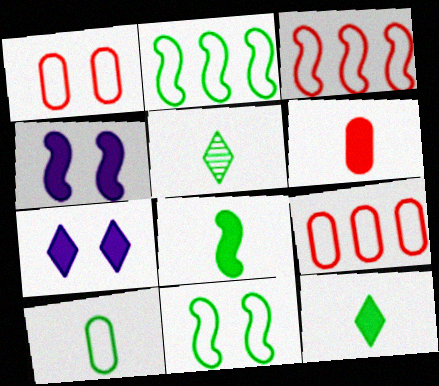[[4, 5, 9], 
[5, 8, 10]]